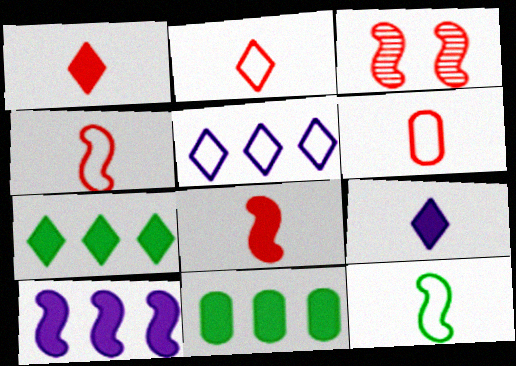[[2, 4, 6], 
[3, 10, 12]]